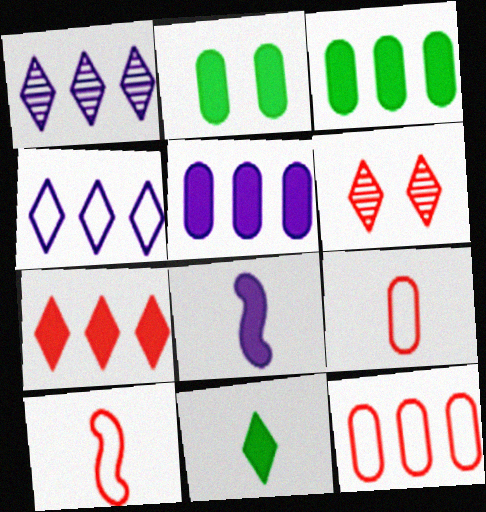[[1, 2, 10], 
[2, 7, 8], 
[4, 6, 11]]